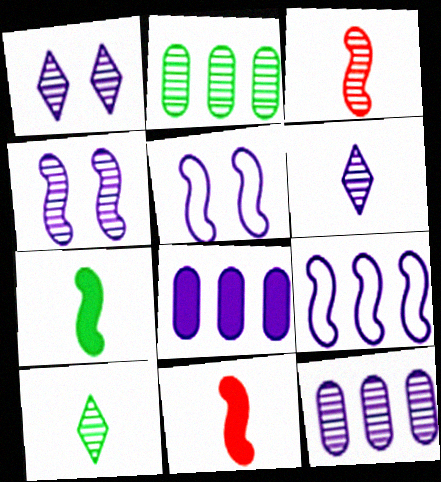[[1, 2, 3], 
[4, 6, 12], 
[5, 6, 8]]